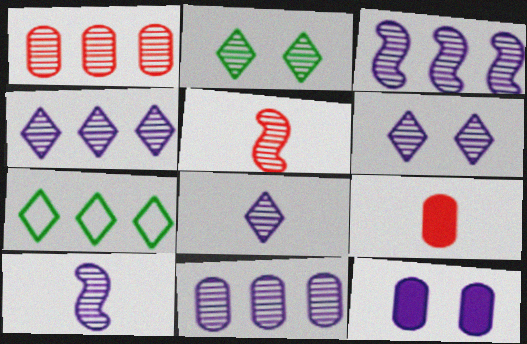[[1, 2, 10], 
[2, 5, 11], 
[3, 4, 11], 
[4, 6, 8], 
[5, 7, 12], 
[6, 10, 11]]